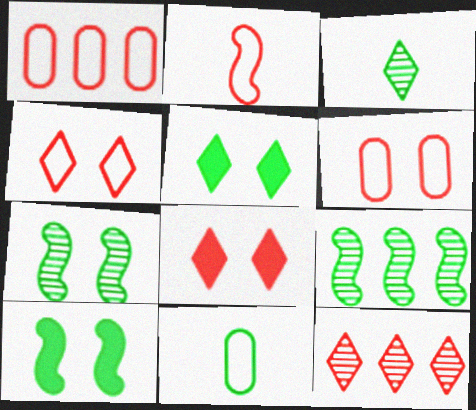[[1, 2, 4], 
[5, 9, 11]]